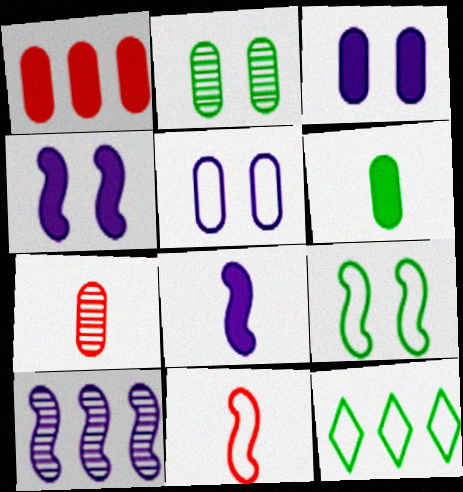[[1, 3, 6], 
[1, 10, 12], 
[4, 7, 12], 
[5, 11, 12]]